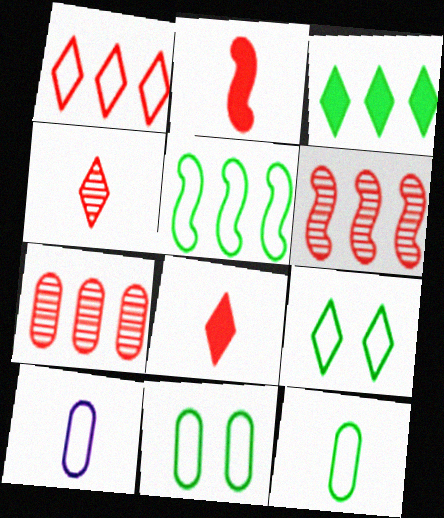[[5, 9, 12]]